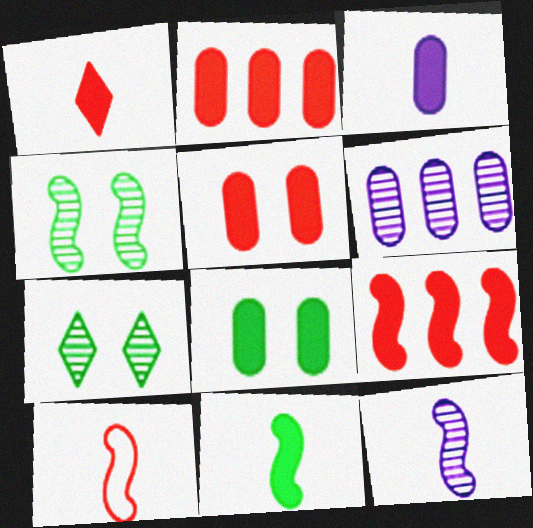[[1, 3, 11], 
[1, 5, 9], 
[2, 3, 8], 
[10, 11, 12]]